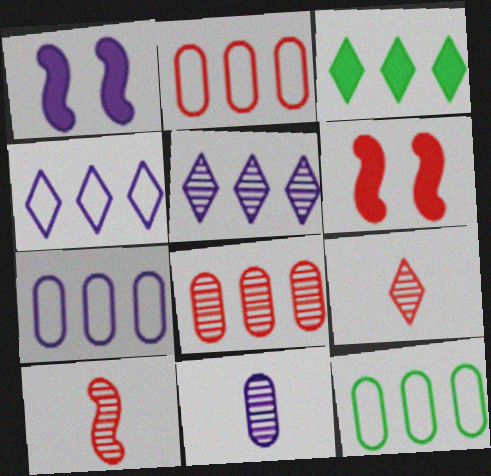[[1, 4, 11], 
[1, 9, 12], 
[2, 6, 9], 
[2, 7, 12]]